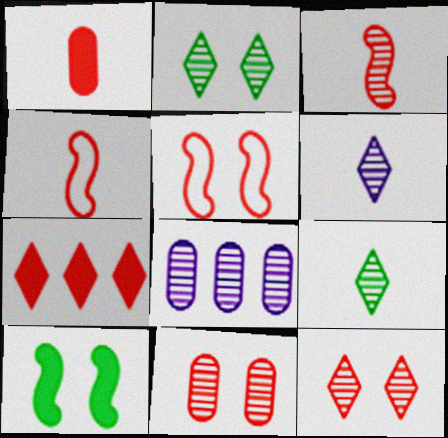[[2, 3, 8], 
[4, 7, 11]]